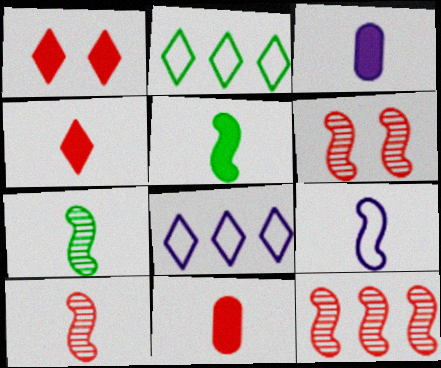[[2, 3, 6], 
[3, 4, 5], 
[5, 9, 10], 
[6, 10, 12]]